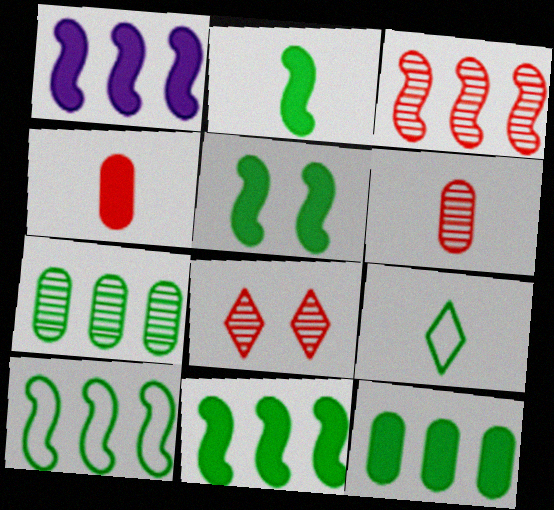[[1, 3, 10], 
[2, 5, 11], 
[3, 6, 8], 
[5, 7, 9]]